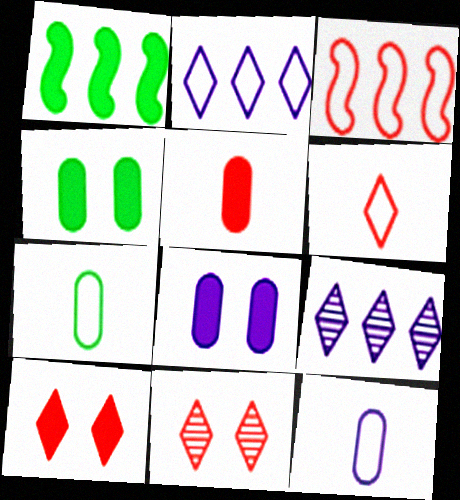[[1, 11, 12], 
[3, 5, 11]]